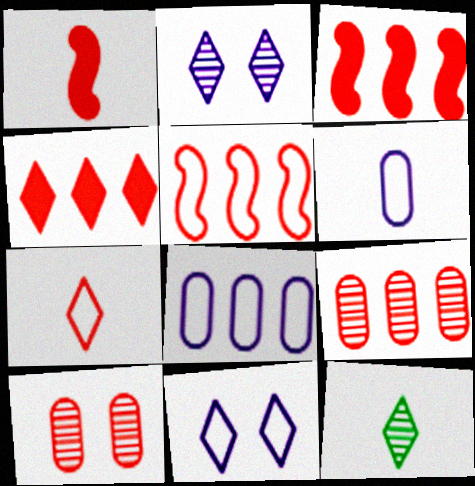[[1, 6, 12], 
[3, 7, 10], 
[4, 5, 9], 
[4, 11, 12]]